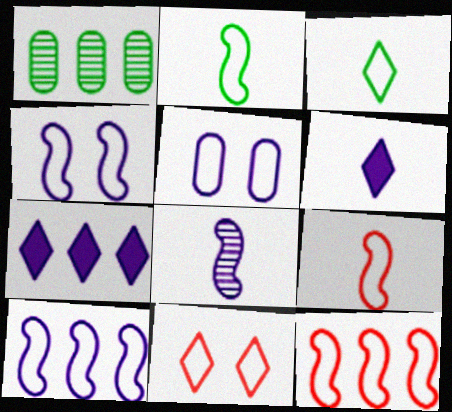[[1, 7, 12], 
[2, 4, 12], 
[3, 5, 12], 
[5, 7, 8]]